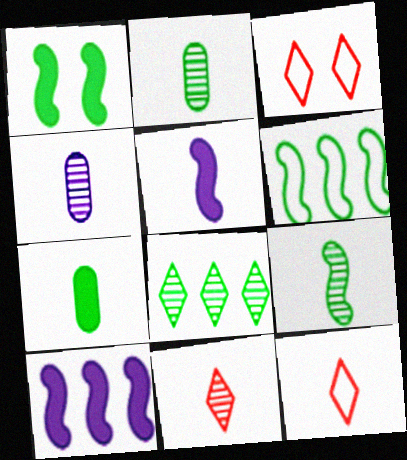[[1, 6, 9], 
[2, 3, 10], 
[2, 5, 12], 
[4, 9, 11]]